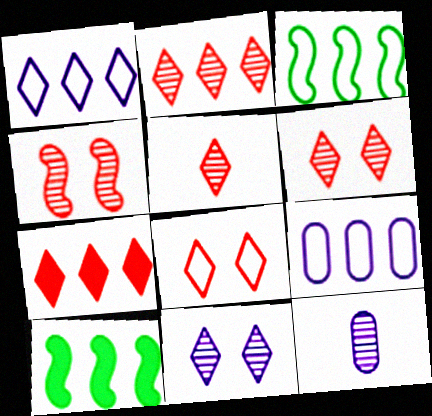[[2, 5, 6], 
[2, 9, 10], 
[5, 7, 8], 
[8, 10, 12]]